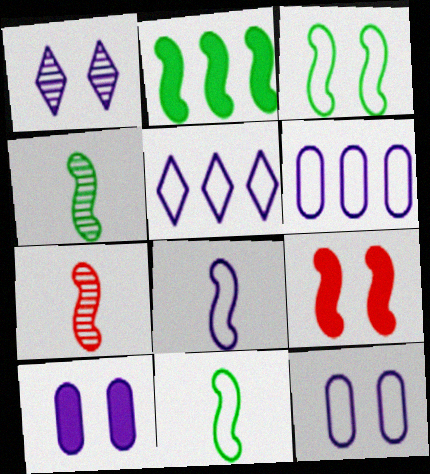[[2, 3, 4], 
[5, 8, 12]]